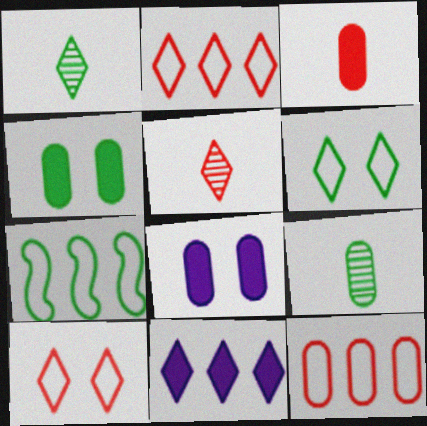[[1, 4, 7], 
[1, 10, 11], 
[5, 6, 11], 
[5, 7, 8], 
[8, 9, 12]]